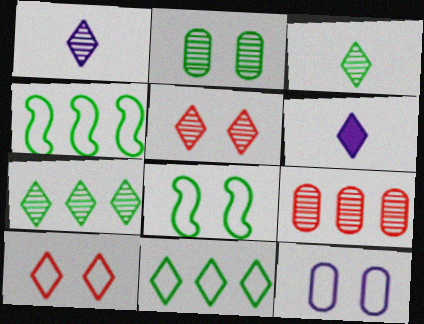[[1, 5, 7], 
[5, 6, 11], 
[6, 7, 10], 
[6, 8, 9], 
[8, 10, 12]]